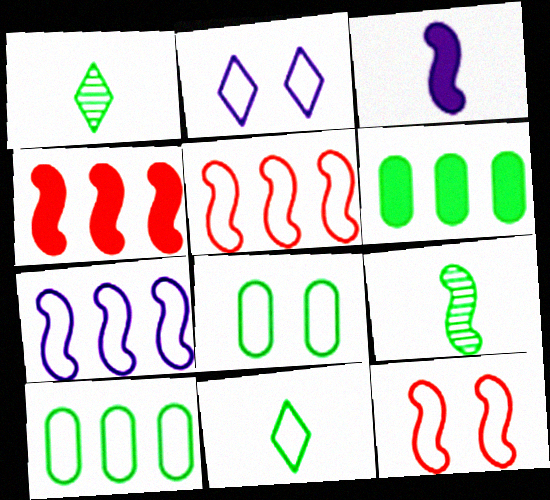[[2, 8, 12]]